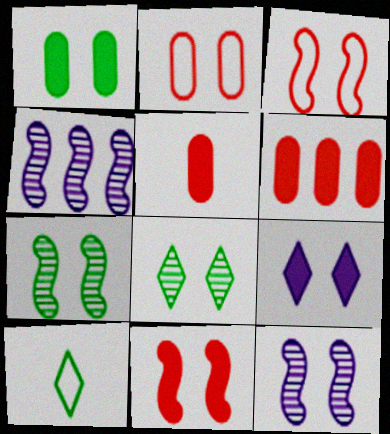[[1, 9, 11], 
[2, 7, 9], 
[6, 10, 12]]